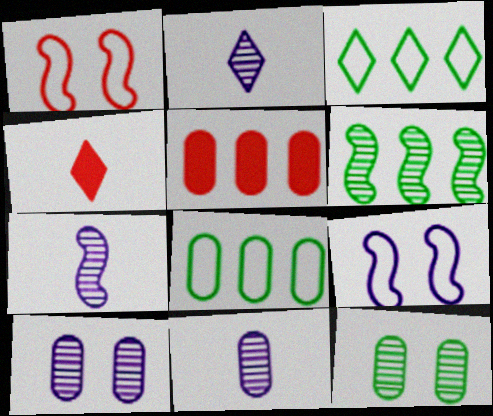[[2, 7, 11]]